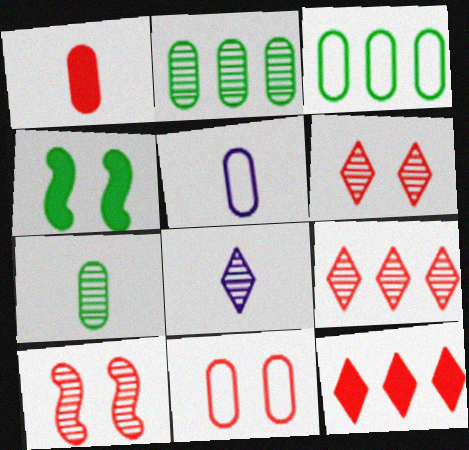[[1, 5, 7], 
[2, 8, 10], 
[3, 5, 11], 
[4, 5, 9]]